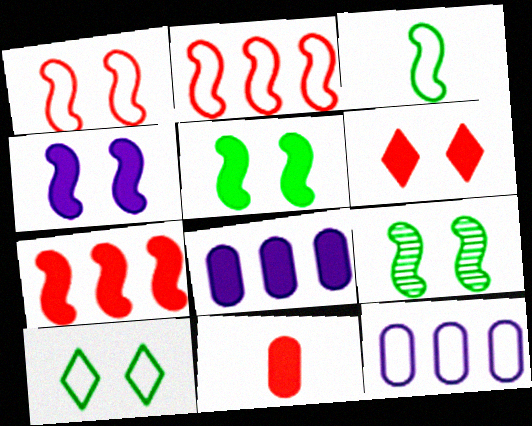[[1, 4, 9], 
[6, 7, 11]]